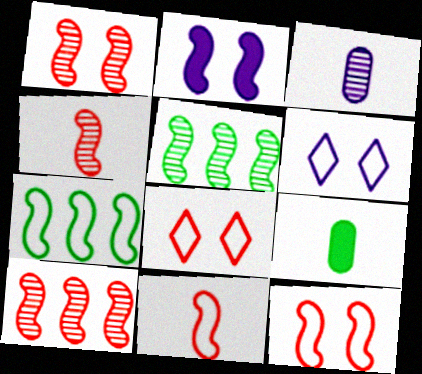[[1, 4, 10], 
[2, 4, 7], 
[2, 5, 11], 
[6, 9, 10]]